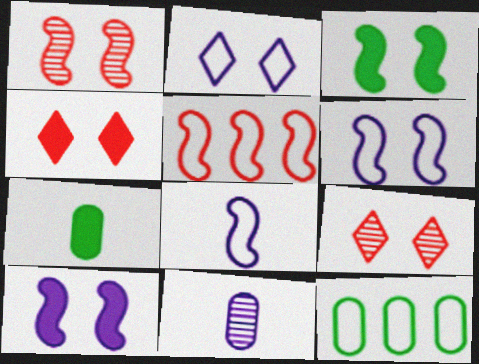[[1, 3, 6]]